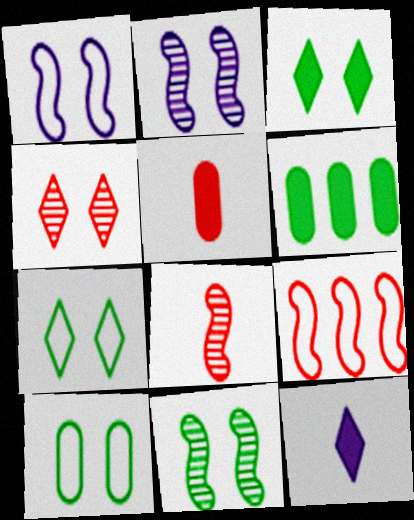[[3, 10, 11], 
[4, 5, 9]]